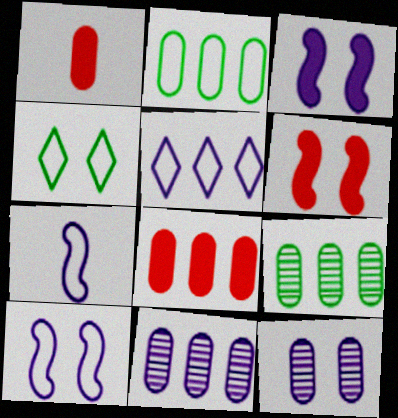[[1, 2, 12], 
[2, 8, 11], 
[4, 6, 12]]